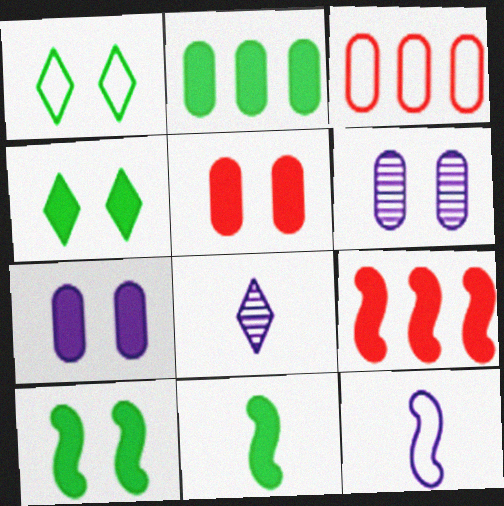[[1, 3, 12], 
[2, 4, 11], 
[3, 8, 10]]